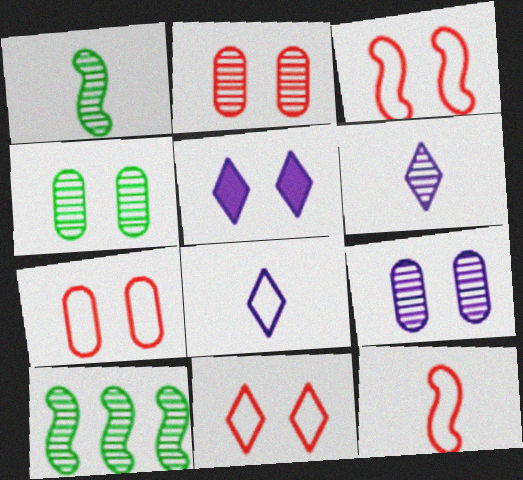[[2, 4, 9], 
[2, 6, 10], 
[3, 4, 5], 
[3, 7, 11]]